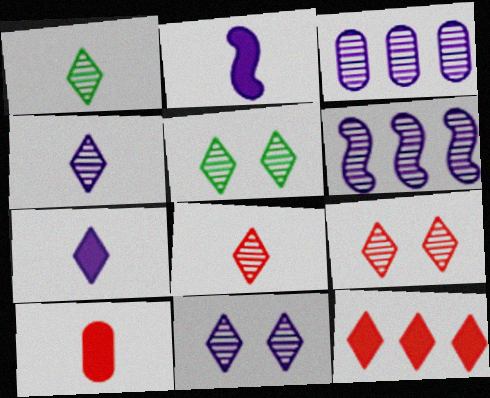[[1, 4, 8], 
[5, 9, 11]]